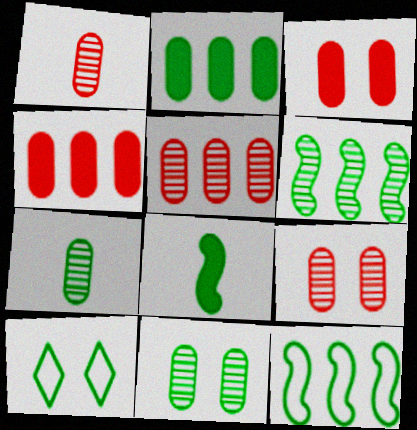[[1, 5, 9]]